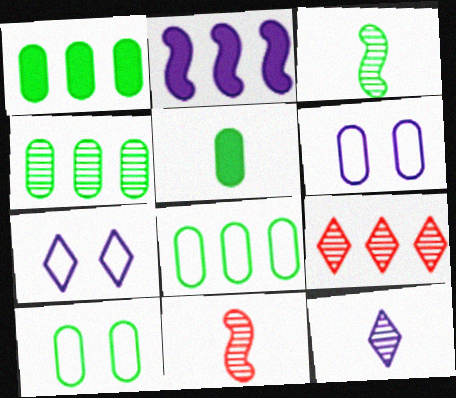[[1, 4, 8], 
[1, 7, 11], 
[2, 6, 12], 
[2, 8, 9], 
[4, 5, 10]]